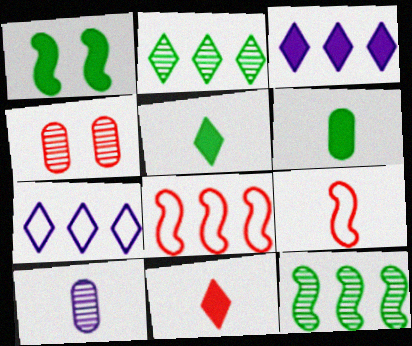[[4, 8, 11], 
[5, 9, 10]]